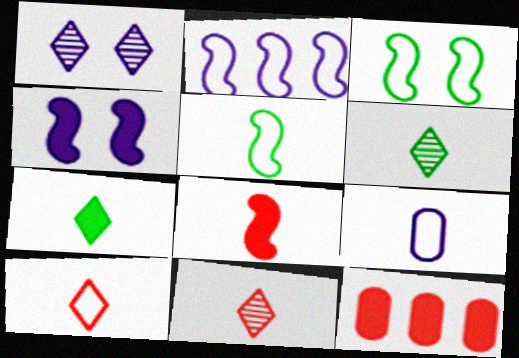[[1, 5, 12], 
[4, 7, 12], 
[5, 9, 10], 
[6, 8, 9]]